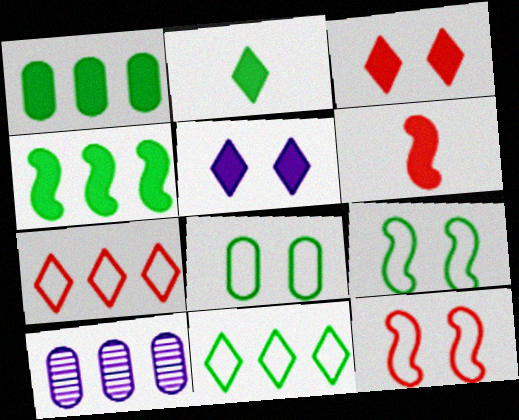[[1, 5, 6], 
[2, 10, 12], 
[4, 7, 10]]